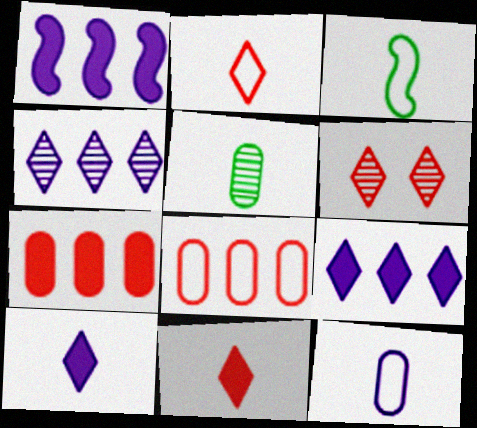[[2, 3, 12]]